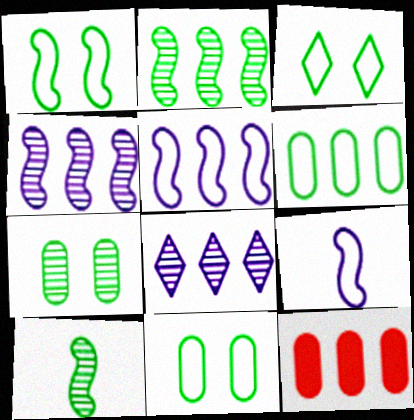[[1, 3, 11]]